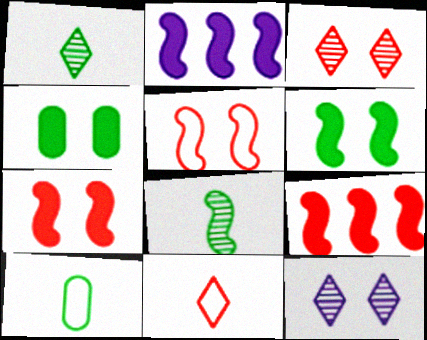[[2, 3, 10], 
[2, 5, 8], 
[4, 5, 12], 
[9, 10, 12]]